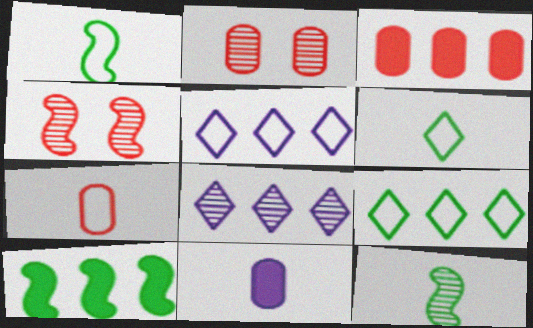[[2, 3, 7], 
[2, 8, 12], 
[4, 9, 11]]